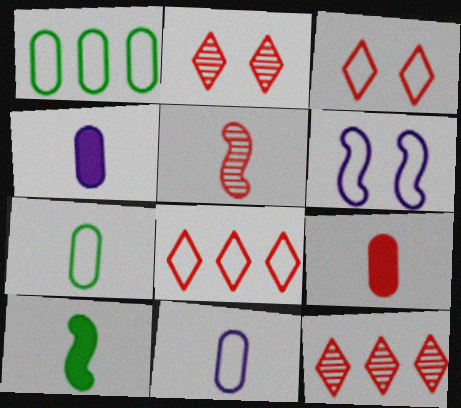[[6, 7, 8]]